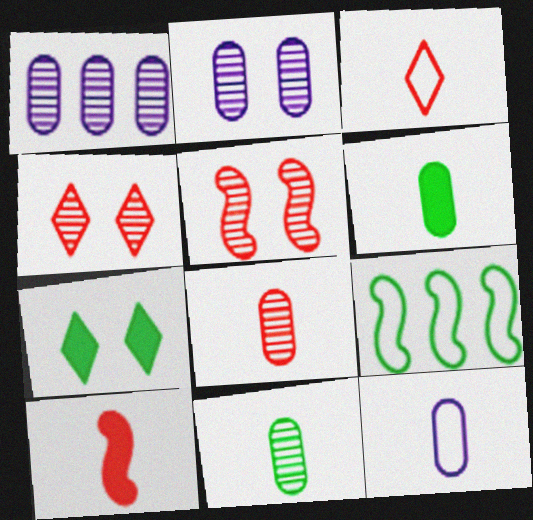[[3, 8, 10], 
[6, 8, 12], 
[7, 9, 11]]